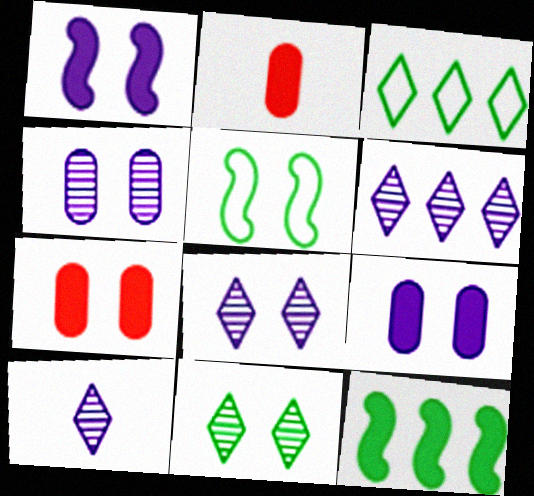[[2, 5, 6], 
[5, 7, 8], 
[6, 8, 10]]